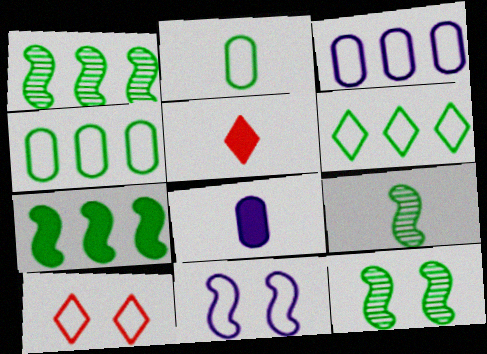[[1, 8, 10], 
[1, 9, 12], 
[3, 5, 12]]